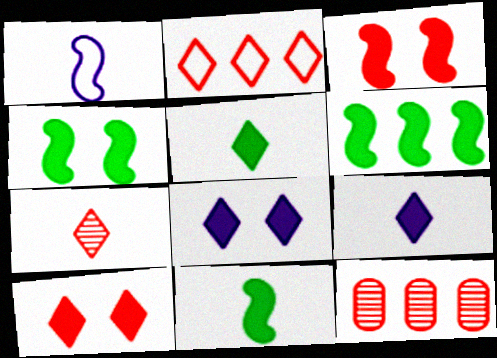[[2, 7, 10], 
[4, 6, 11]]